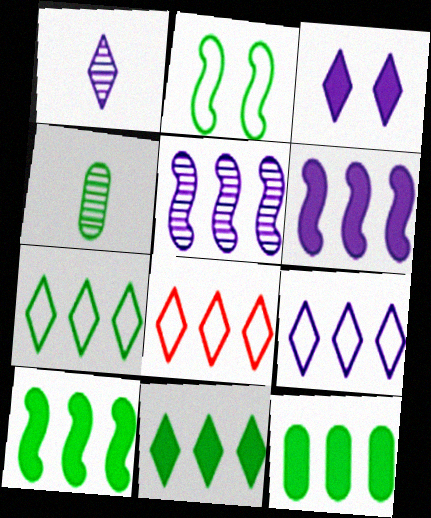[[1, 3, 9], 
[2, 4, 11], 
[5, 8, 12], 
[7, 8, 9], 
[10, 11, 12]]